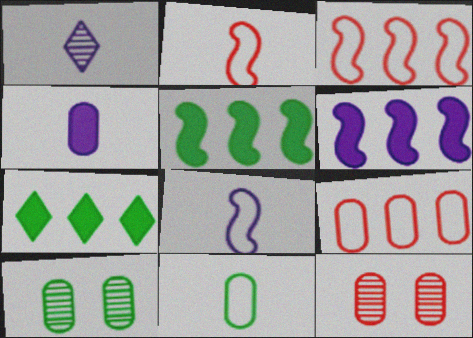[[1, 4, 8], 
[4, 9, 10], 
[7, 8, 12]]